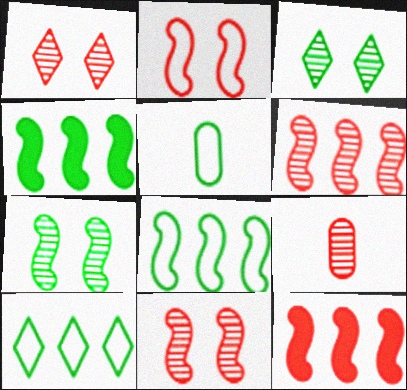[[1, 6, 9], 
[3, 4, 5]]